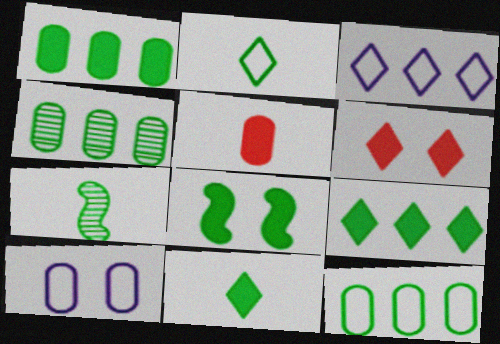[[1, 4, 12], 
[1, 8, 11], 
[2, 4, 8], 
[4, 5, 10]]